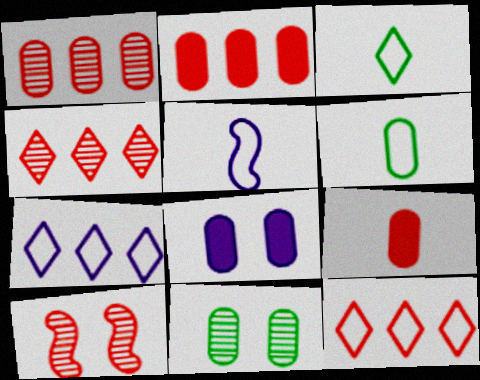[[1, 6, 8], 
[9, 10, 12]]